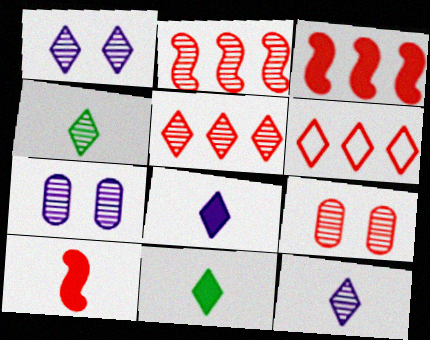[[1, 4, 5], 
[1, 6, 11], 
[2, 4, 7], 
[6, 9, 10]]